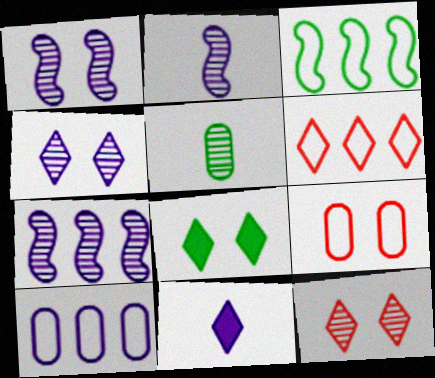[[1, 2, 7], 
[1, 8, 9], 
[1, 10, 11], 
[3, 5, 8], 
[3, 6, 10], 
[5, 7, 12]]